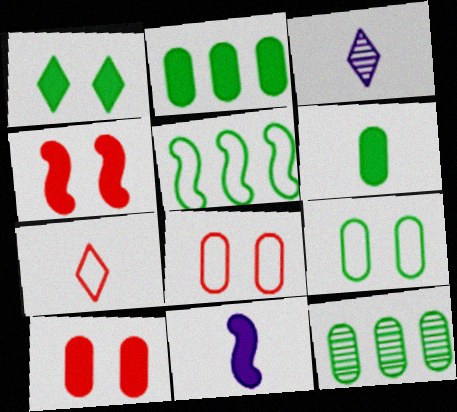[[3, 5, 10], 
[6, 9, 12]]